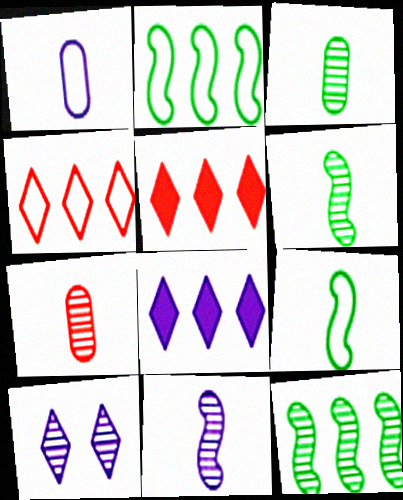[[7, 10, 12]]